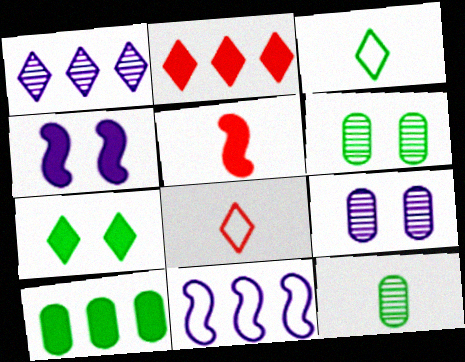[[1, 7, 8]]